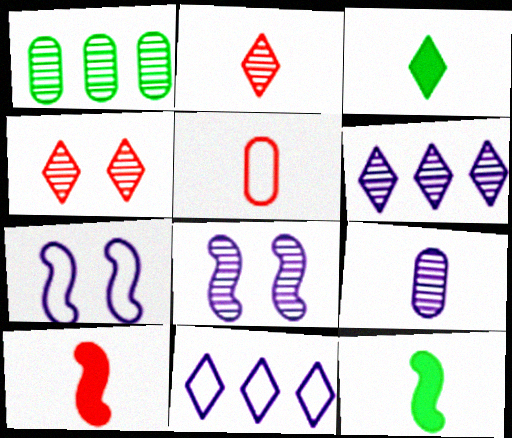[[1, 2, 8], 
[2, 5, 10], 
[3, 4, 11], 
[6, 8, 9]]